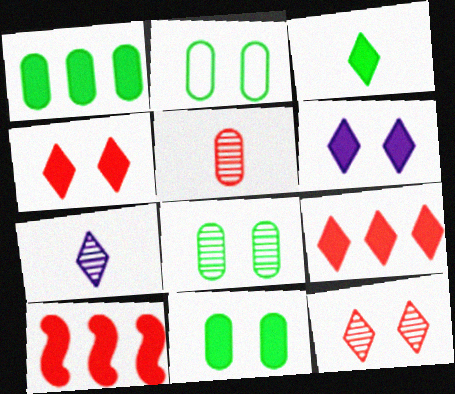[[2, 7, 10], 
[2, 8, 11], 
[3, 6, 9]]